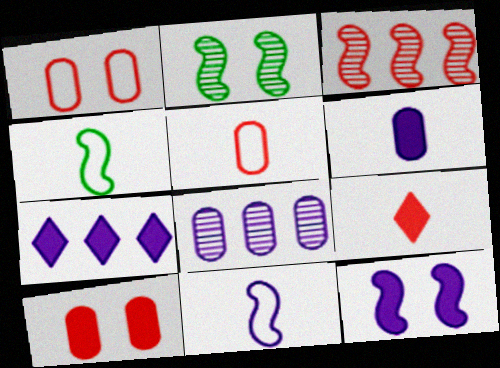[[1, 3, 9], 
[2, 5, 7], 
[3, 4, 12], 
[6, 7, 12]]